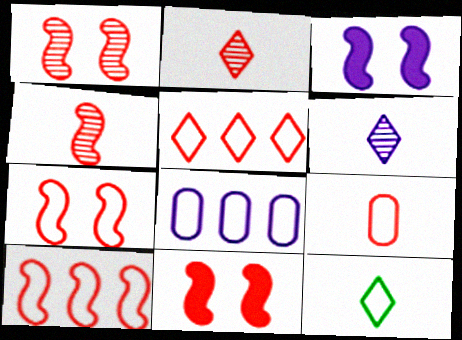[[1, 7, 11], 
[3, 6, 8], 
[4, 10, 11], 
[5, 7, 9], 
[7, 8, 12]]